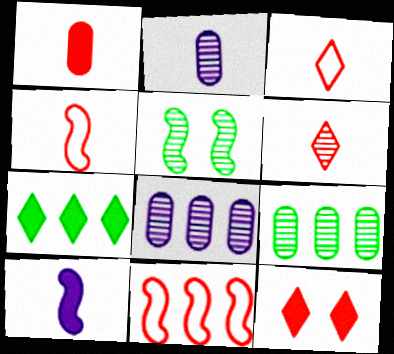[[1, 4, 6], 
[5, 6, 8], 
[5, 10, 11], 
[7, 8, 11]]